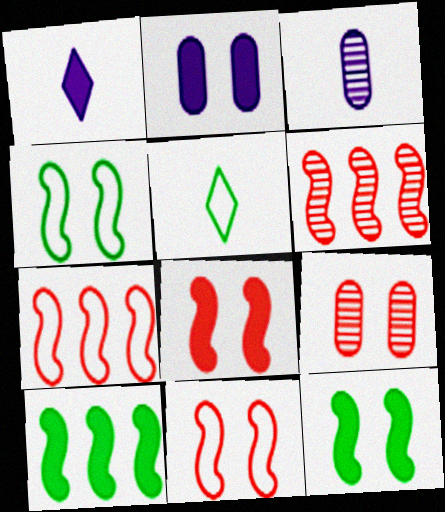[[2, 5, 6]]